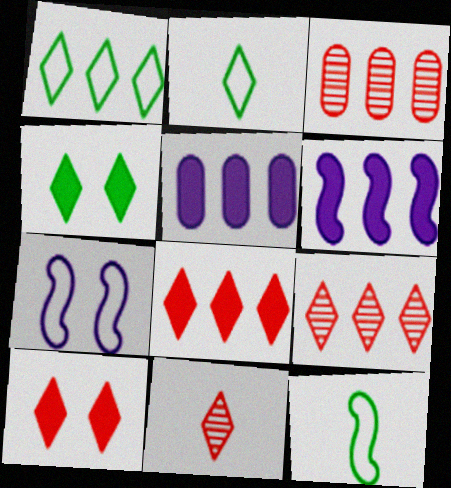[[1, 3, 6]]